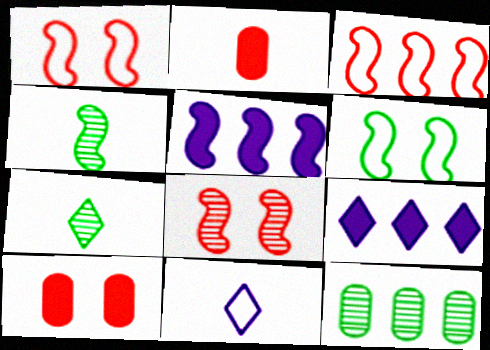[[1, 4, 5], 
[2, 4, 11], 
[3, 9, 12]]